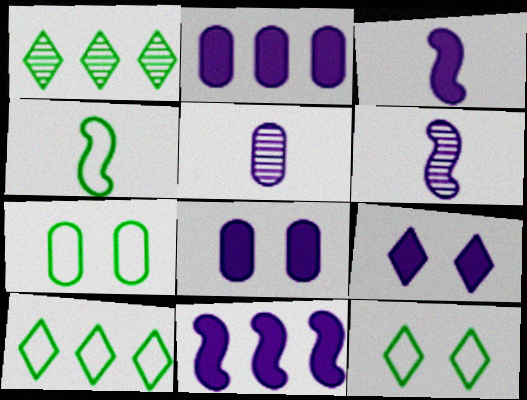[[2, 3, 9], 
[4, 7, 10]]